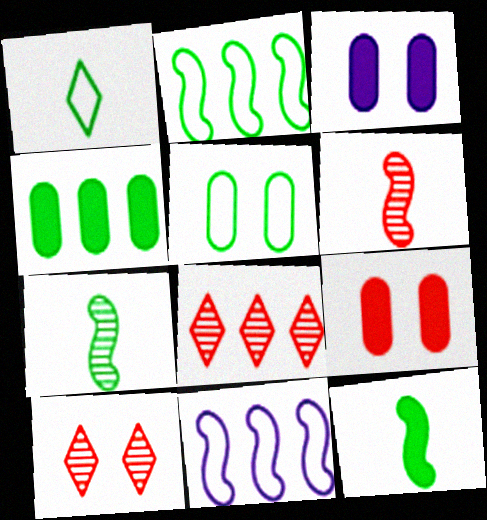[[1, 2, 5], 
[4, 8, 11]]